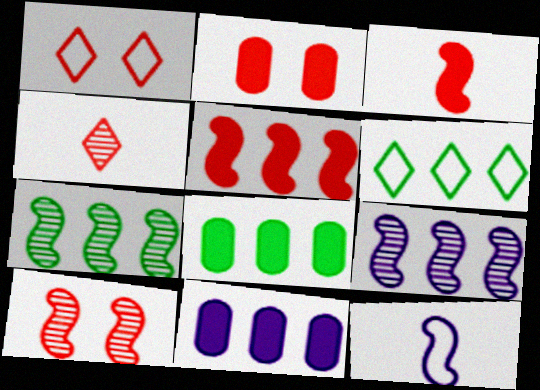[[1, 2, 10], 
[6, 7, 8]]